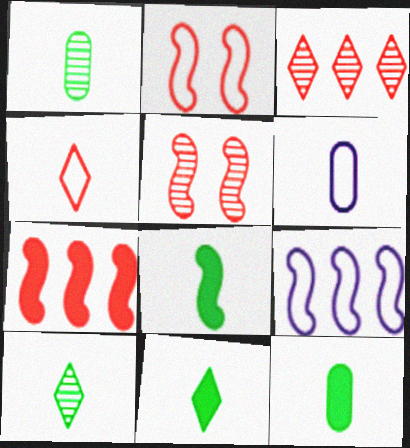[[5, 8, 9], 
[8, 11, 12]]